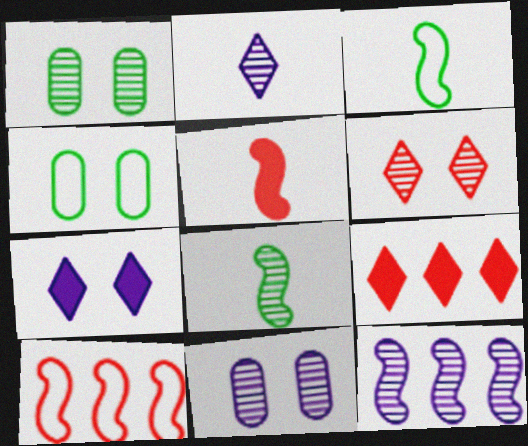[[2, 11, 12], 
[3, 9, 11]]